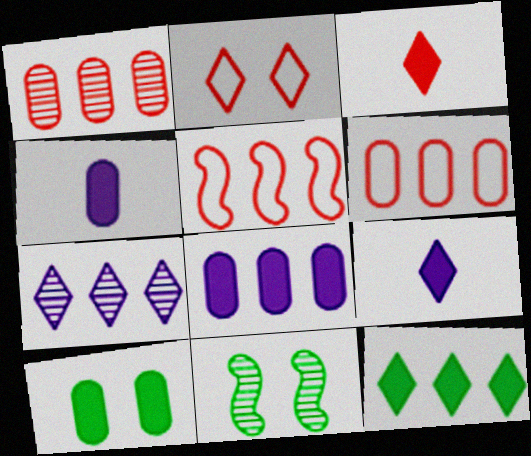[[6, 9, 11]]